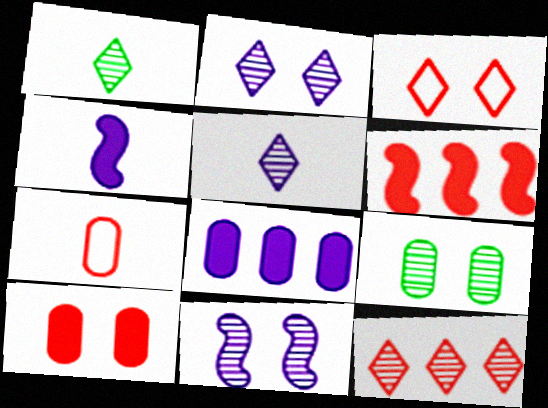[[1, 2, 12], 
[1, 4, 7], 
[7, 8, 9]]